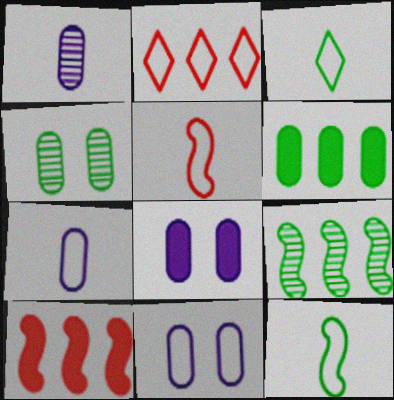[[2, 11, 12], 
[3, 5, 7]]